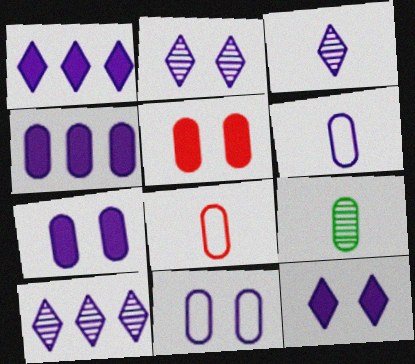[[2, 3, 10]]